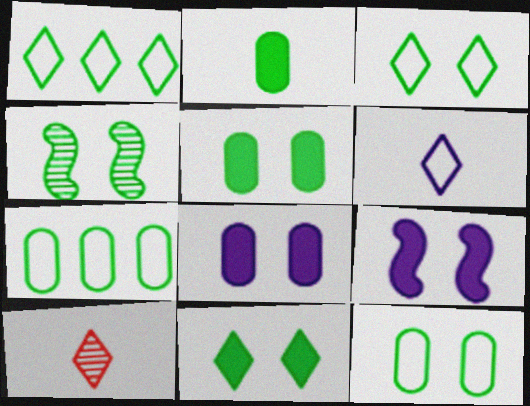[[1, 2, 4], 
[3, 4, 5], 
[4, 11, 12], 
[7, 9, 10]]